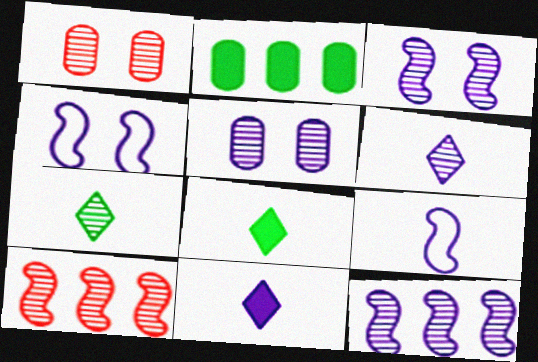[[1, 7, 12], 
[5, 6, 12], 
[5, 7, 10]]